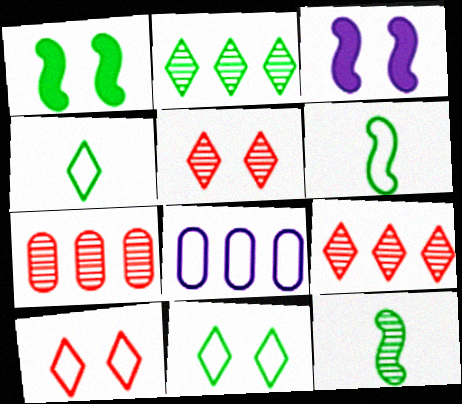[[3, 4, 7], 
[6, 8, 10]]